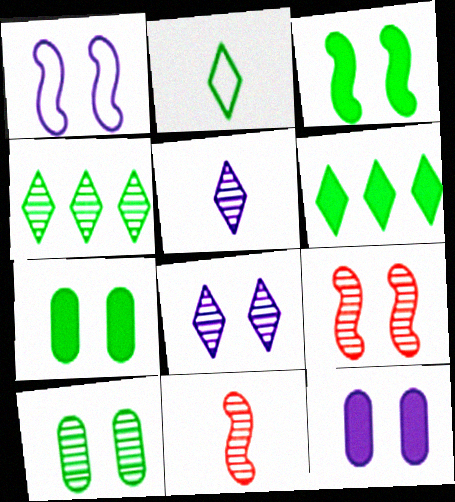[[1, 3, 9], 
[1, 8, 12], 
[8, 9, 10]]